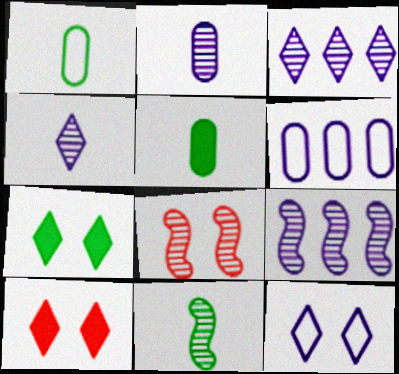[[1, 9, 10], 
[6, 10, 11], 
[8, 9, 11]]